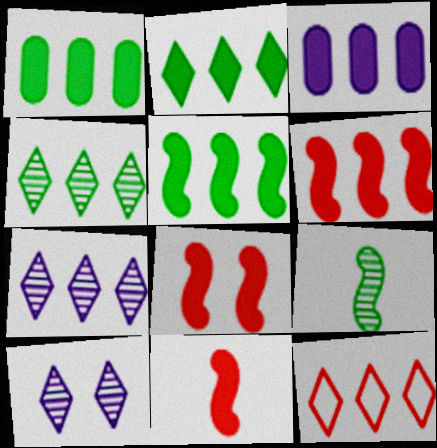[[1, 2, 5], 
[2, 3, 6], 
[2, 7, 12], 
[6, 8, 11]]